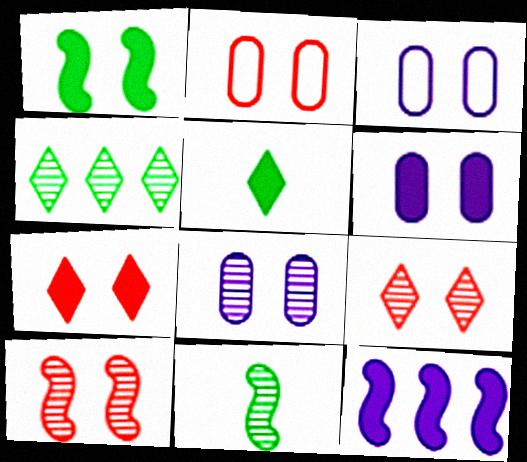[[1, 3, 9], 
[1, 6, 7], 
[2, 7, 10], 
[3, 6, 8]]